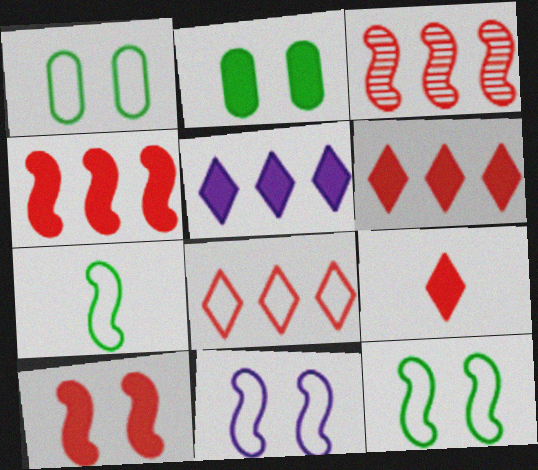[]